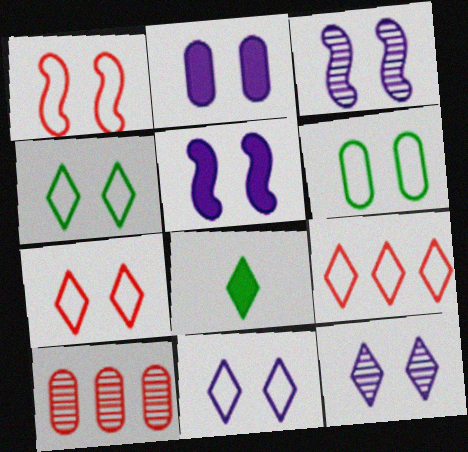[[1, 6, 11], 
[2, 3, 11], 
[4, 7, 11], 
[8, 9, 12]]